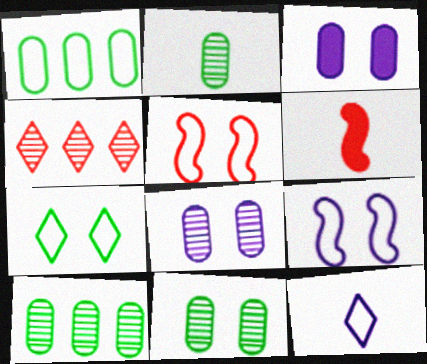[[1, 5, 12], 
[2, 6, 12], 
[2, 10, 11]]